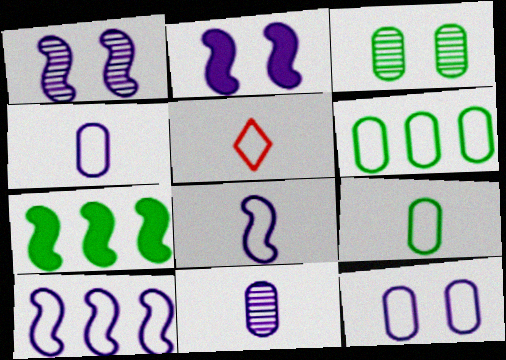[[5, 8, 9]]